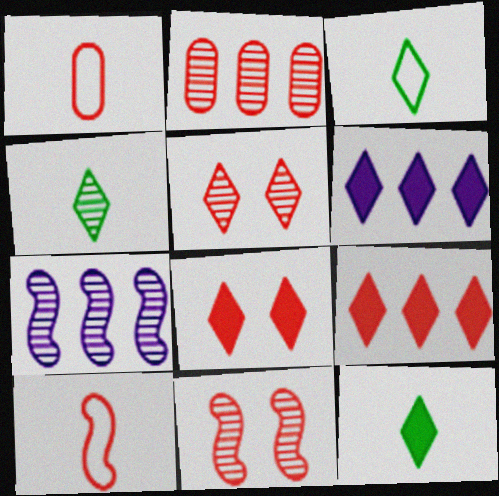[[1, 9, 11], 
[2, 8, 10], 
[3, 4, 12], 
[3, 5, 6], 
[6, 8, 12]]